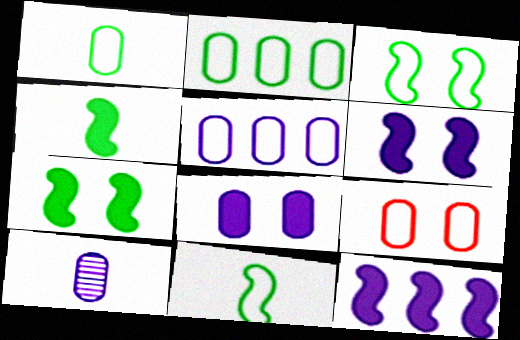[[1, 5, 9], 
[5, 8, 10]]